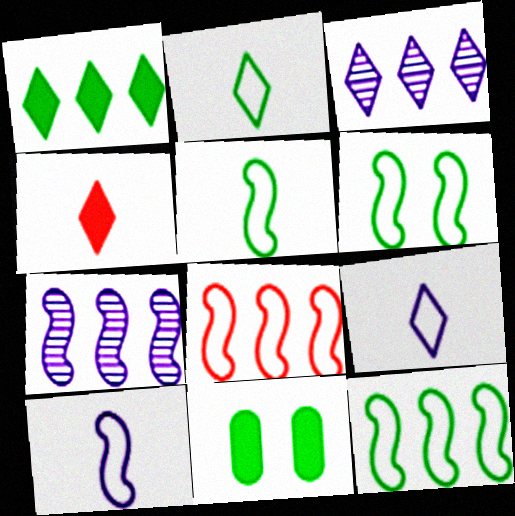[[5, 6, 12], 
[6, 8, 10]]